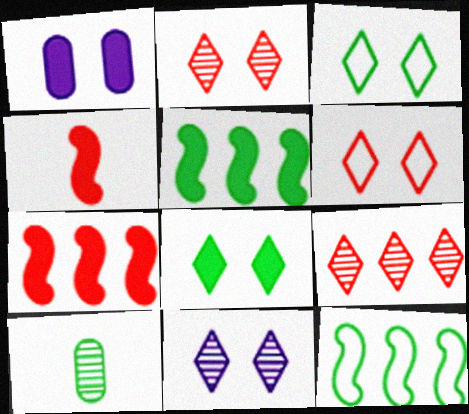[[3, 5, 10], 
[6, 8, 11], 
[8, 10, 12]]